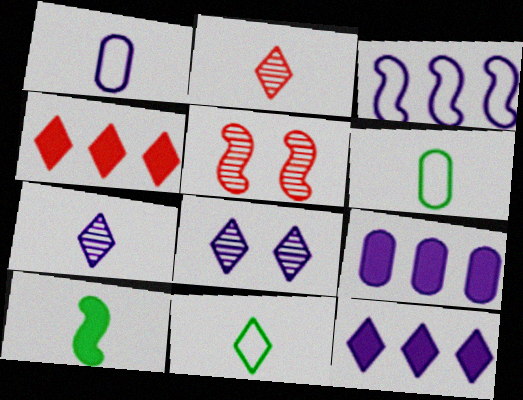[[1, 2, 10], 
[3, 5, 10], 
[4, 8, 11], 
[5, 6, 12], 
[5, 9, 11]]